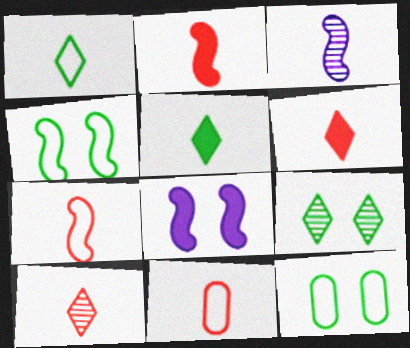[[2, 10, 11], 
[3, 5, 11]]